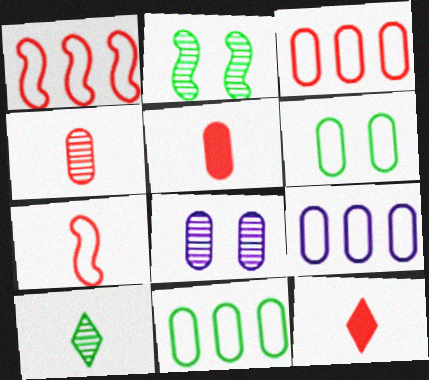[[2, 9, 12], 
[3, 9, 11], 
[4, 7, 12], 
[5, 8, 11]]